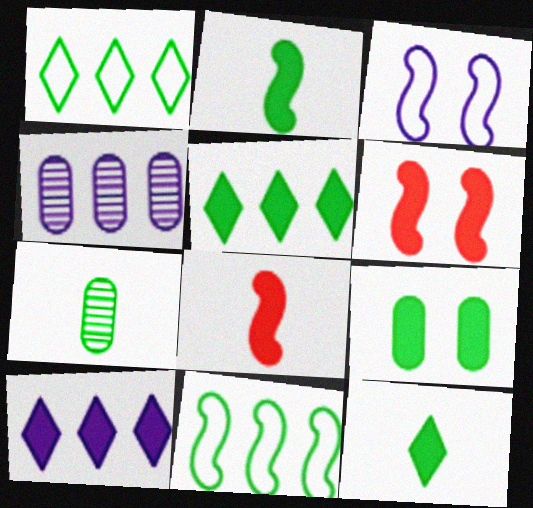[[2, 5, 9], 
[8, 9, 10]]